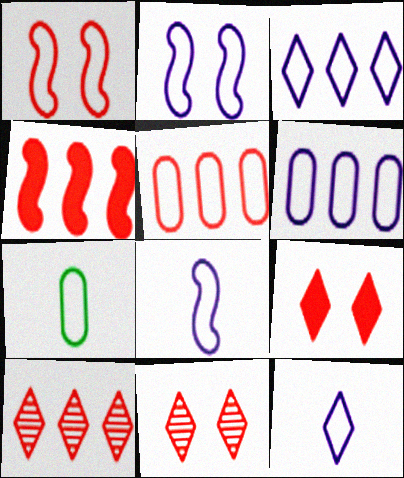[[1, 3, 7], 
[2, 6, 12], 
[4, 5, 10]]